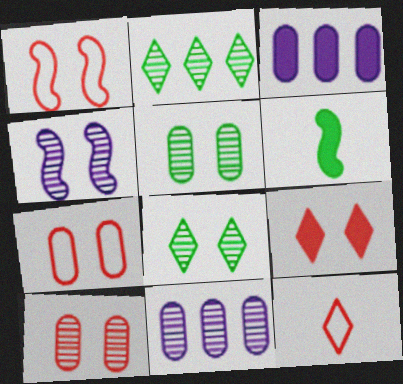[[1, 9, 10], 
[3, 6, 9], 
[4, 8, 10]]